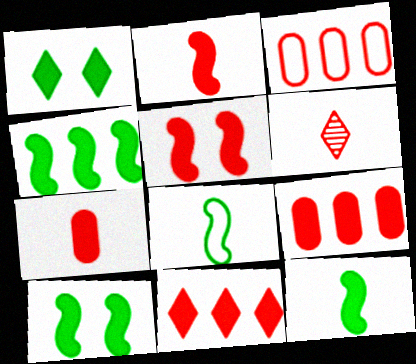[[3, 5, 6], 
[4, 10, 12], 
[5, 7, 11]]